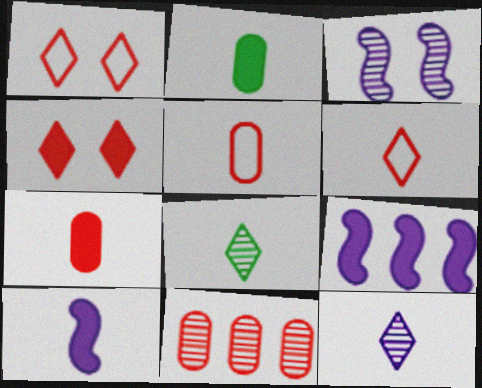[[2, 4, 9], 
[3, 8, 11], 
[5, 8, 10]]